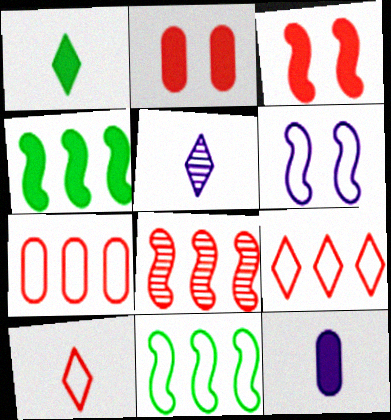[[1, 5, 10], 
[2, 5, 11], 
[2, 8, 10]]